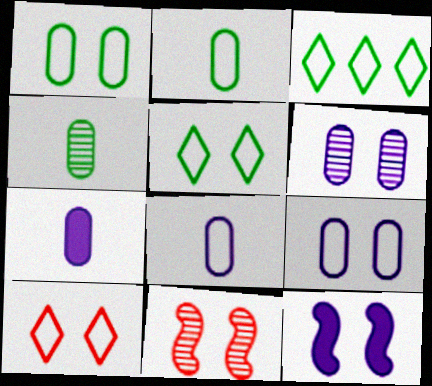[[3, 7, 11]]